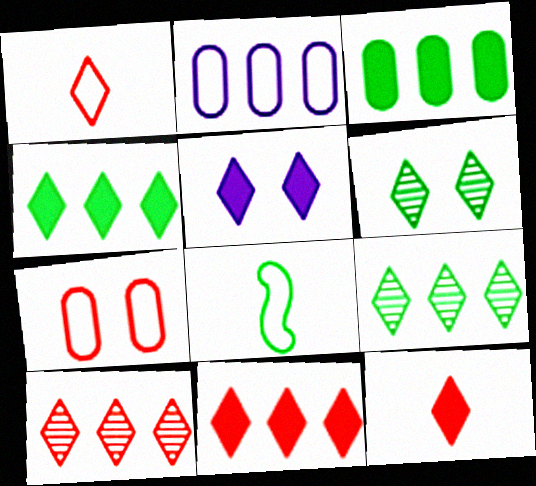[[1, 5, 9], 
[3, 6, 8], 
[4, 5, 12]]